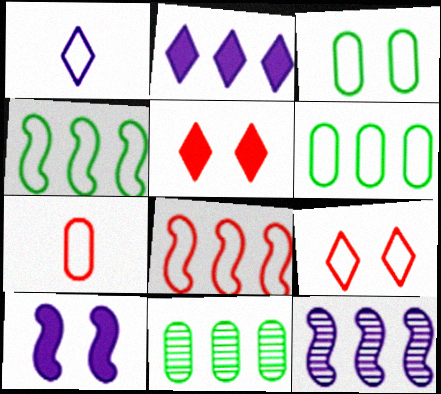[[1, 3, 8], 
[2, 8, 11], 
[7, 8, 9]]